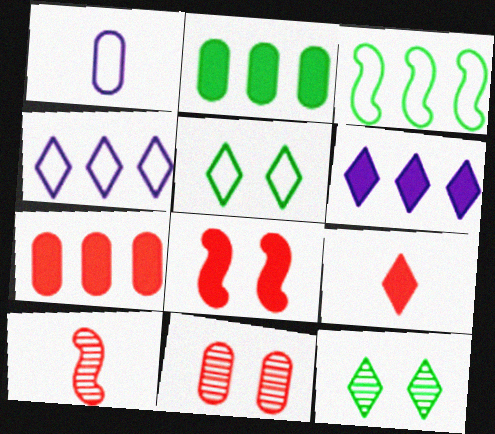[[1, 2, 11], 
[4, 9, 12], 
[7, 8, 9]]